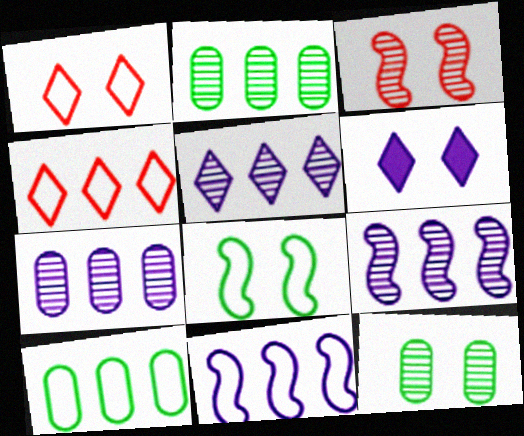[[4, 10, 11], 
[5, 7, 9]]